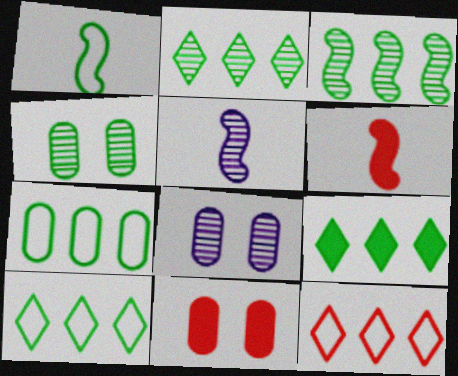[[1, 4, 9], 
[1, 5, 6], 
[2, 9, 10], 
[3, 7, 9], 
[5, 10, 11], 
[6, 8, 10]]